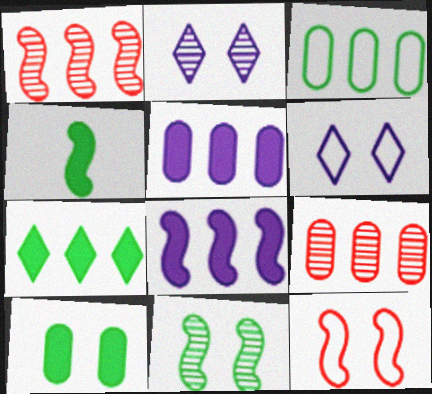[[2, 10, 12], 
[3, 5, 9], 
[4, 6, 9], 
[4, 7, 10]]